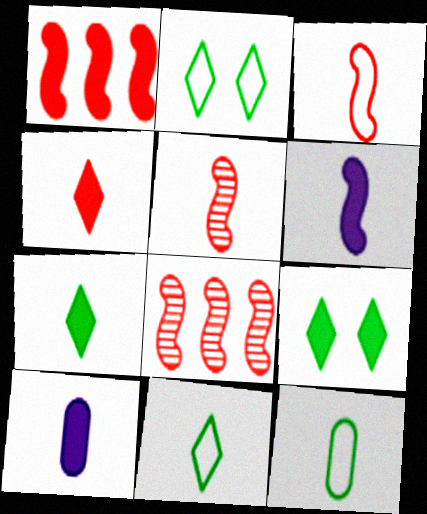[[1, 9, 10], 
[2, 8, 10], 
[5, 10, 11]]